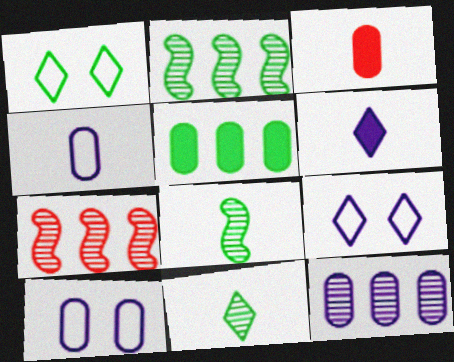[[1, 5, 8], 
[2, 3, 9]]